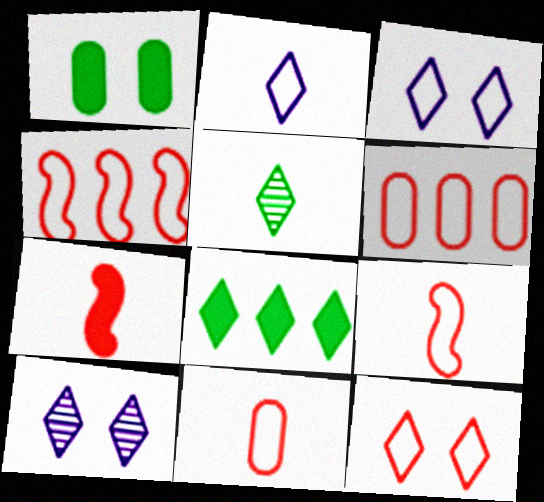[[4, 11, 12], 
[6, 9, 12]]